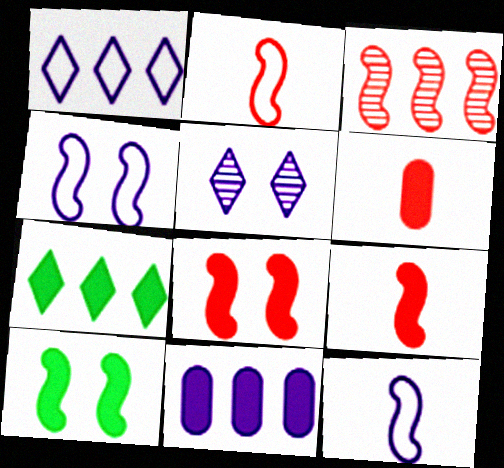[[2, 3, 8], 
[3, 10, 12], 
[5, 11, 12]]